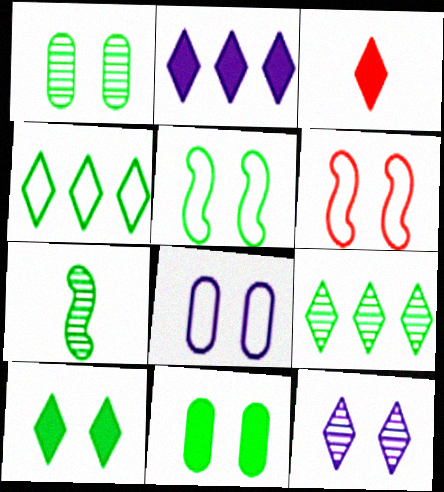[[1, 5, 10], 
[1, 7, 9], 
[2, 3, 10], 
[3, 4, 12], 
[4, 7, 11], 
[6, 11, 12]]